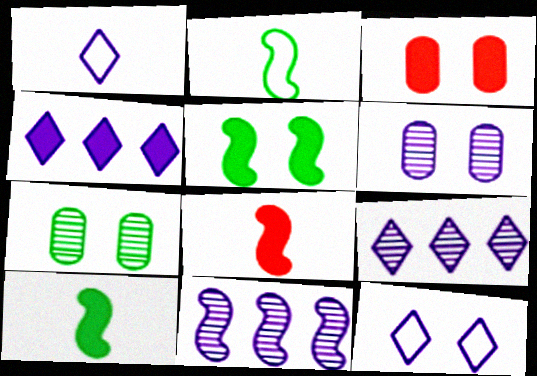[[2, 3, 9], 
[3, 4, 10]]